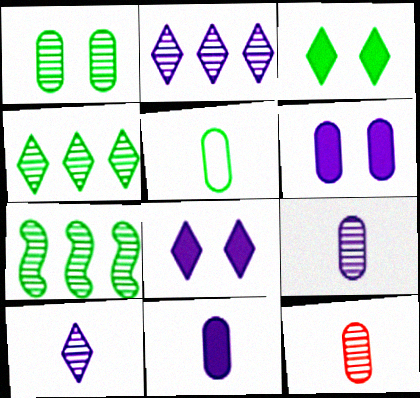[[3, 5, 7], 
[5, 11, 12]]